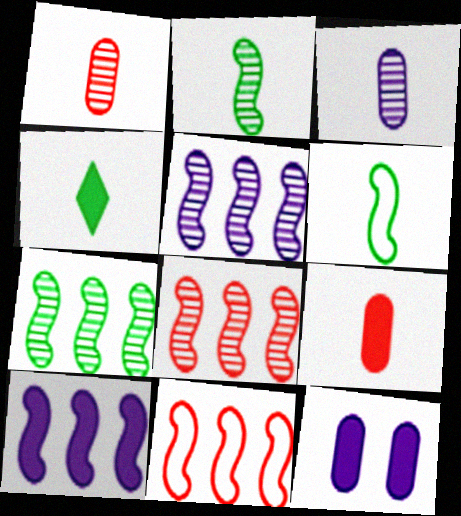[[5, 7, 8], 
[7, 10, 11]]